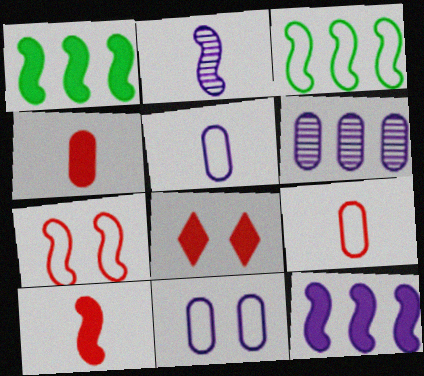[[1, 2, 7]]